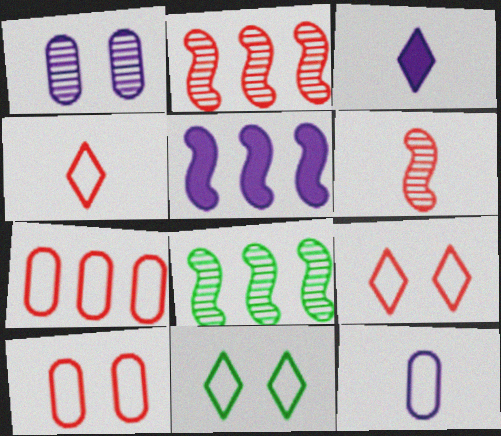[[3, 8, 10]]